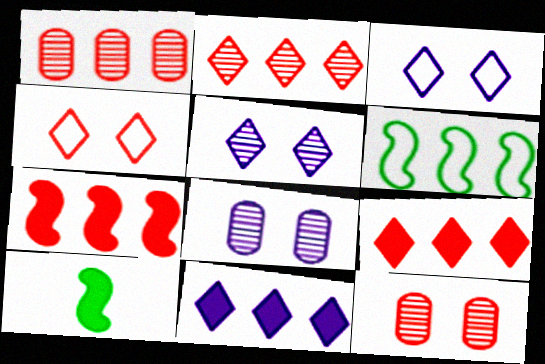[[1, 3, 10], 
[1, 6, 11]]